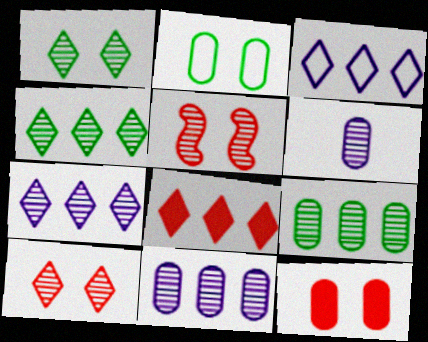[[3, 4, 8], 
[4, 5, 6]]